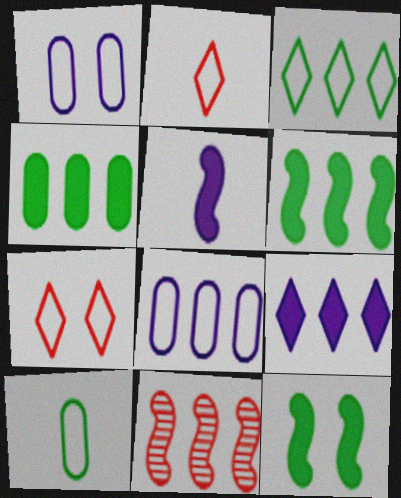[]